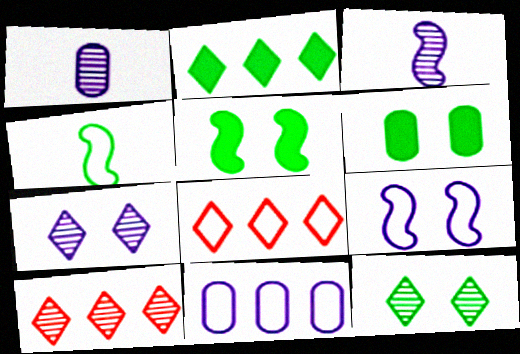[[1, 5, 8], 
[3, 6, 8]]